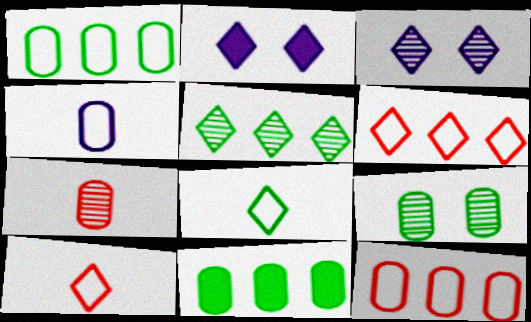[[2, 5, 10]]